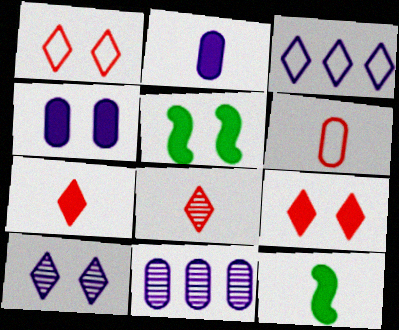[[1, 11, 12], 
[2, 7, 12], 
[4, 5, 9]]